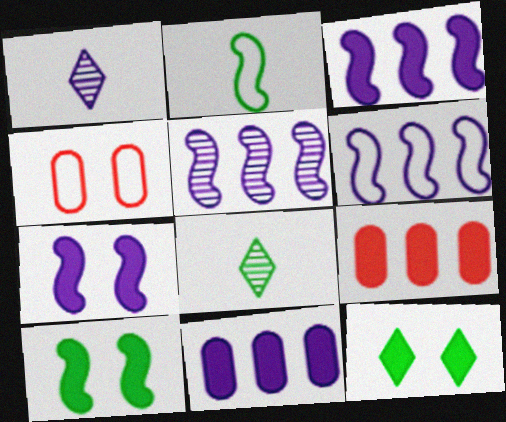[[3, 4, 8], 
[3, 5, 6]]